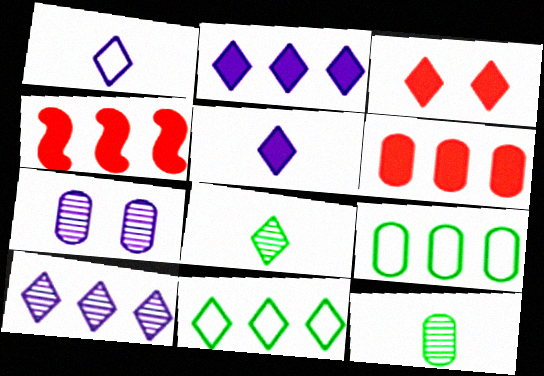[[4, 9, 10]]